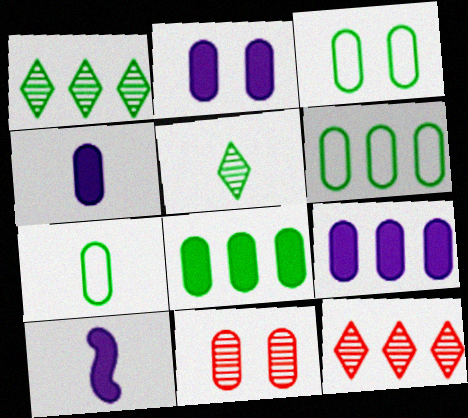[[2, 3, 11], 
[2, 4, 9], 
[3, 6, 7], 
[3, 10, 12], 
[4, 6, 11], 
[7, 9, 11]]